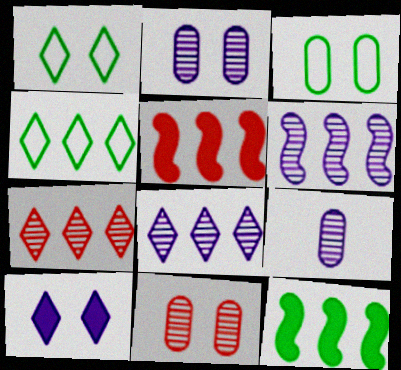[[1, 5, 9]]